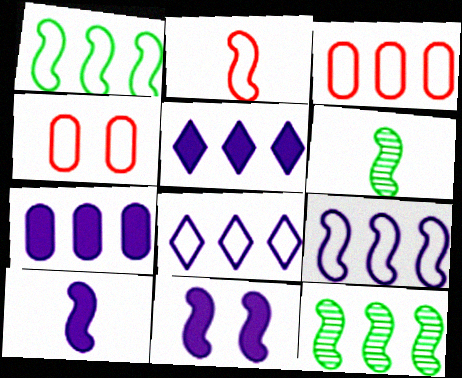[[1, 3, 8], 
[2, 6, 10], 
[2, 11, 12], 
[3, 5, 12], 
[4, 5, 6]]